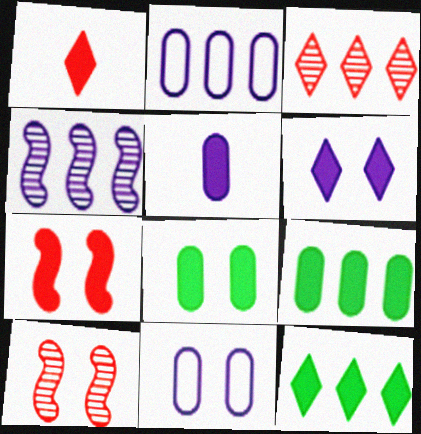[[1, 6, 12], 
[5, 7, 12], 
[6, 7, 8]]